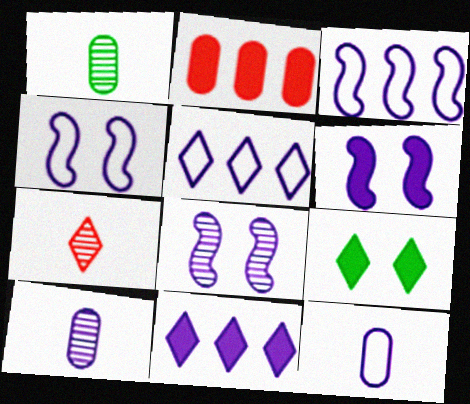[[4, 5, 12], 
[4, 6, 8], 
[4, 10, 11], 
[5, 6, 10], 
[5, 7, 9], 
[8, 11, 12]]